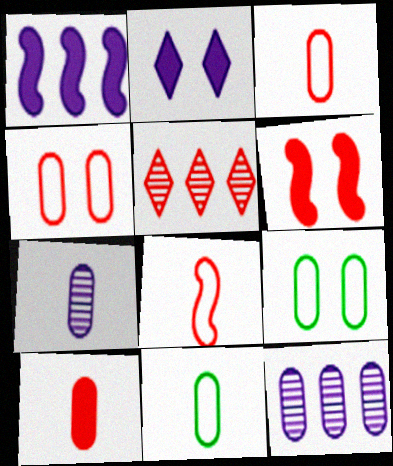[[3, 5, 6], 
[7, 10, 11], 
[9, 10, 12]]